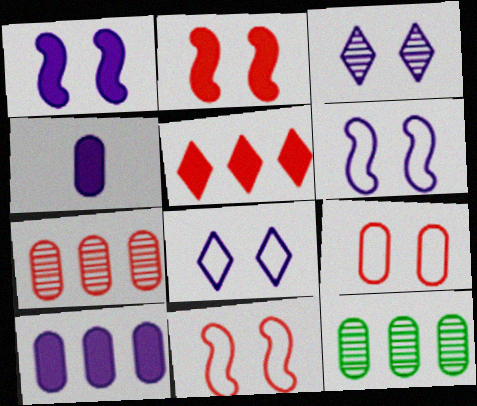[[4, 9, 12]]